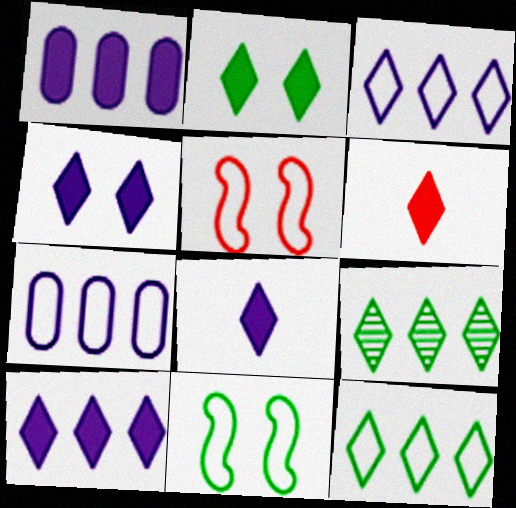[[2, 6, 10], 
[4, 8, 10]]